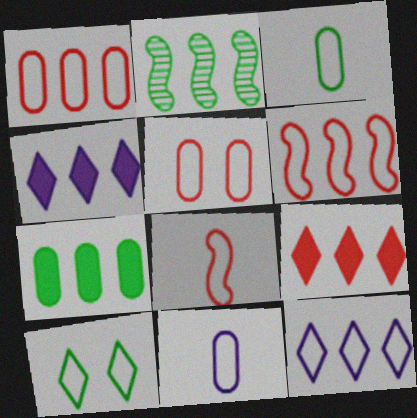[[1, 2, 4], 
[6, 10, 11]]